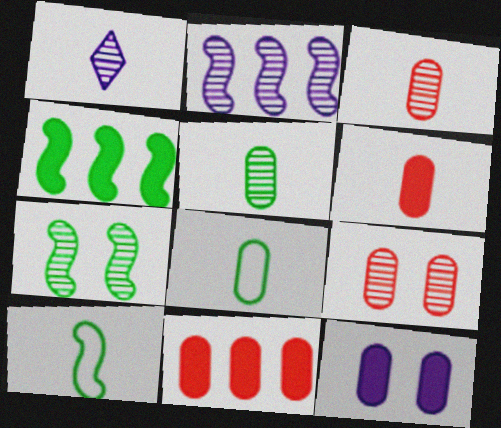[[1, 6, 10], 
[4, 7, 10]]